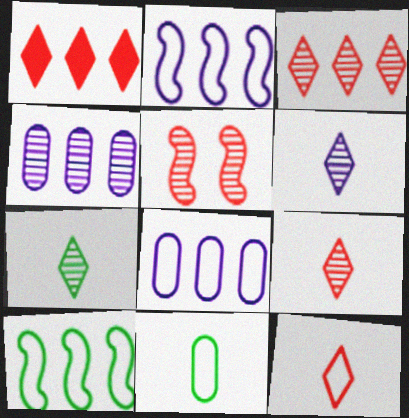[[1, 4, 10], 
[4, 5, 7], 
[6, 7, 9]]